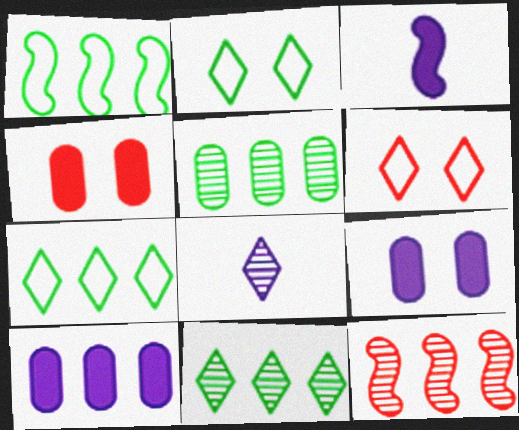[[1, 4, 8], 
[3, 5, 6], 
[7, 10, 12]]